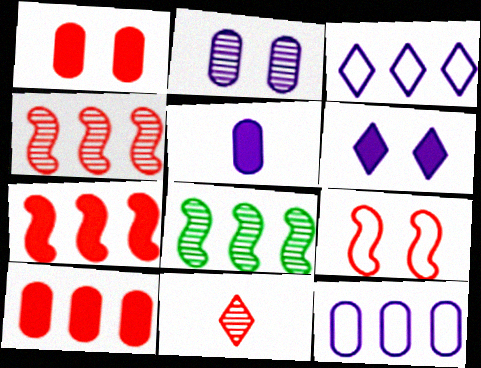[[2, 5, 12], 
[2, 8, 11], 
[3, 8, 10], 
[9, 10, 11]]